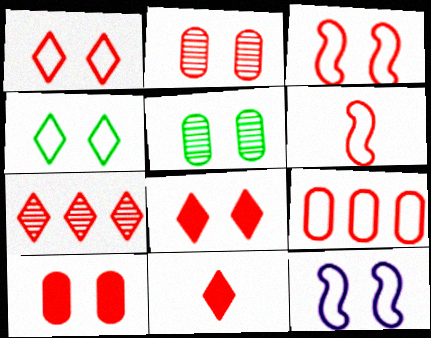[[1, 6, 9], 
[1, 7, 11], 
[2, 3, 8], 
[5, 8, 12], 
[6, 7, 10]]